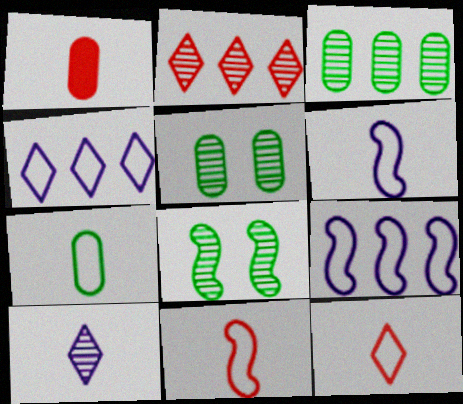[[1, 4, 8], 
[6, 7, 12]]